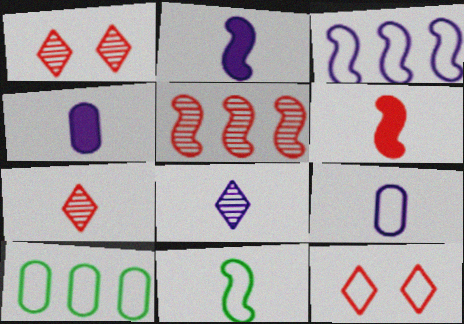[[1, 2, 10], 
[2, 8, 9], 
[4, 7, 11]]